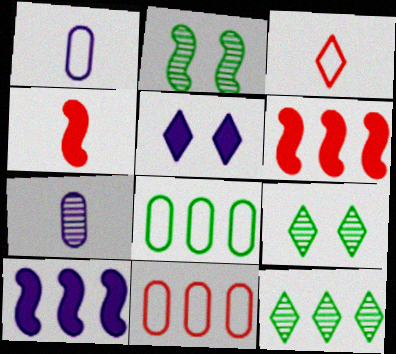[[1, 6, 9], 
[3, 5, 12], 
[10, 11, 12]]